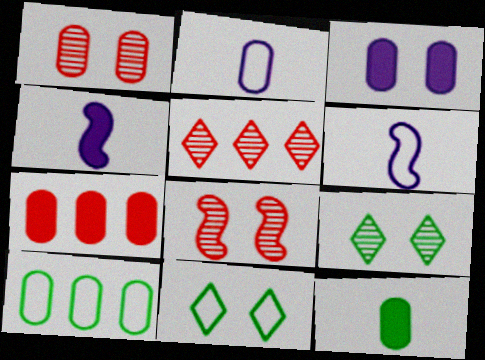[[3, 7, 12], 
[3, 8, 11], 
[6, 7, 9]]